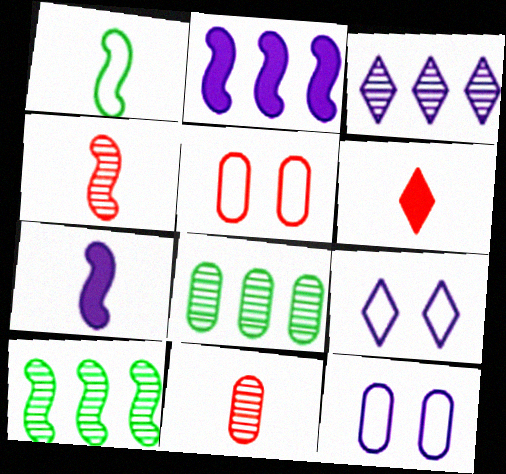[[1, 4, 7], 
[3, 7, 12], 
[6, 10, 12]]